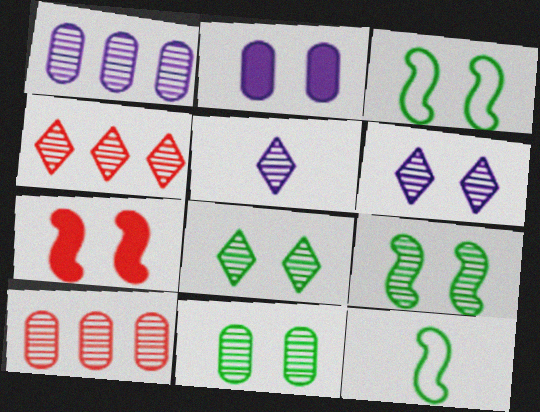[[2, 4, 12], 
[4, 5, 8], 
[5, 9, 10], 
[8, 9, 11]]